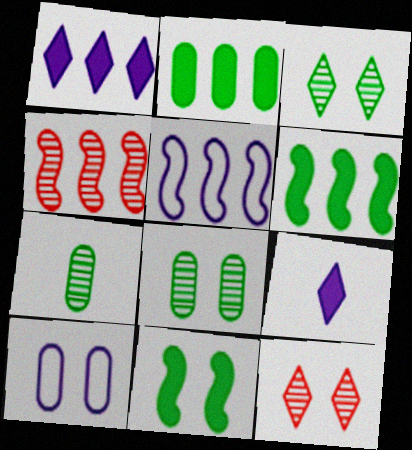[[4, 5, 6], 
[10, 11, 12]]